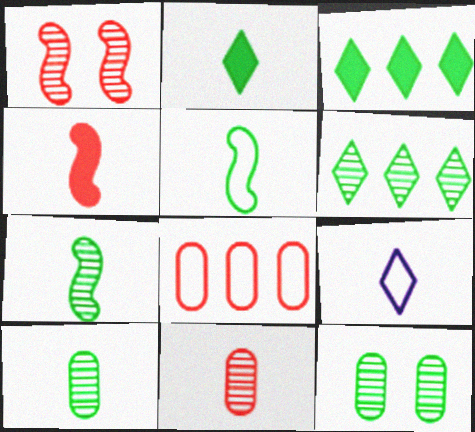[[2, 5, 10], 
[3, 5, 12], 
[4, 9, 10], 
[6, 7, 12]]